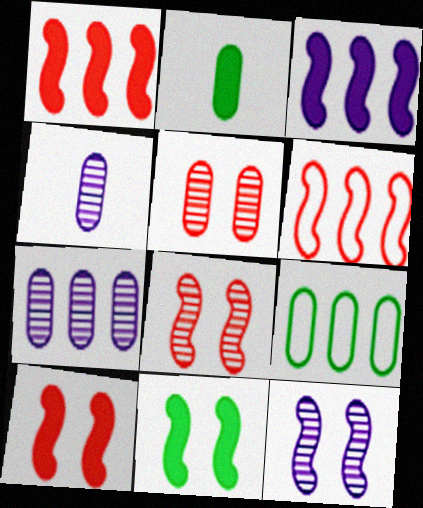[]